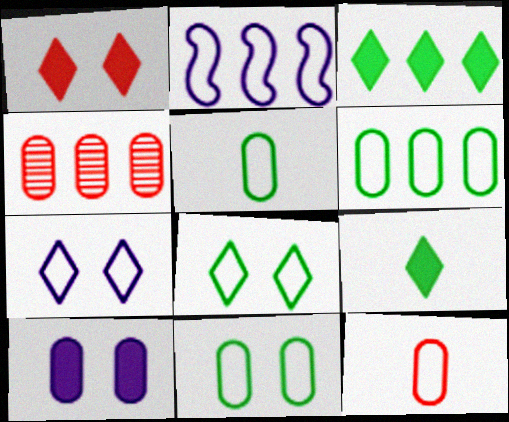[[2, 3, 4], 
[2, 8, 12], 
[4, 5, 10], 
[5, 6, 11]]